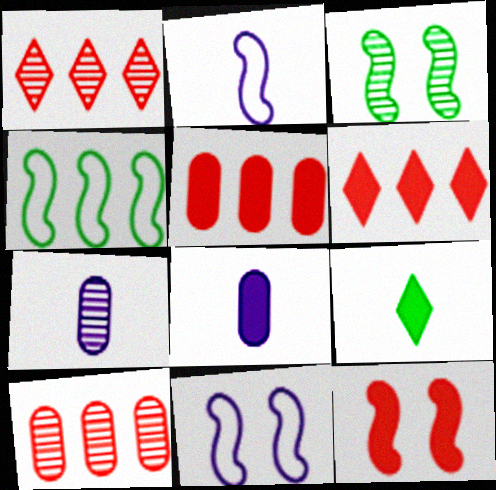[[1, 3, 7], 
[3, 11, 12], 
[9, 10, 11]]